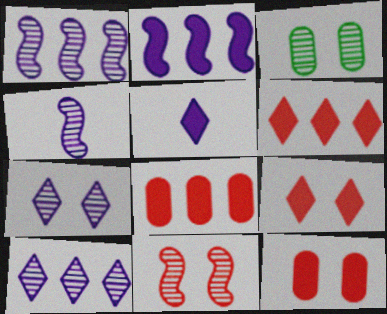[[3, 7, 11]]